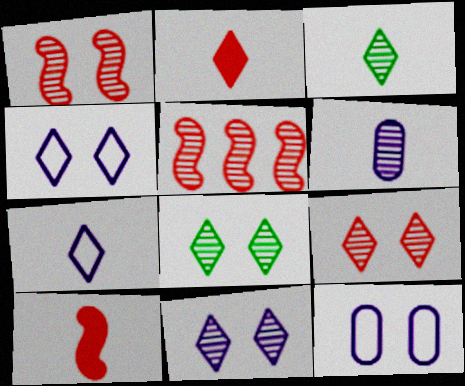[[2, 3, 7], 
[5, 6, 8], 
[8, 9, 11]]